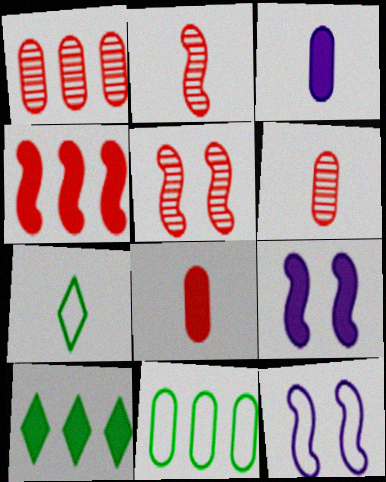[[1, 7, 9], 
[2, 3, 7], 
[6, 10, 12], 
[8, 9, 10]]